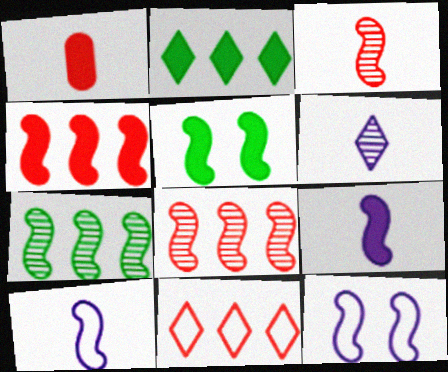[[4, 5, 9], 
[5, 8, 10]]